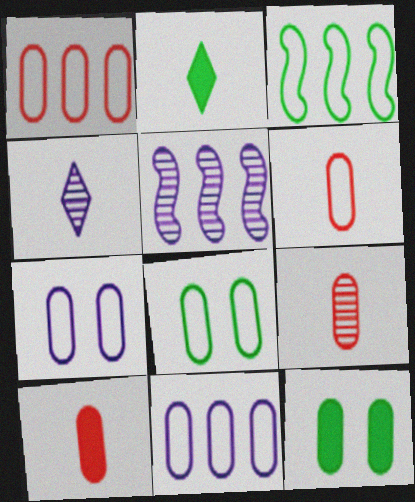[[6, 8, 11], 
[6, 9, 10], 
[9, 11, 12]]